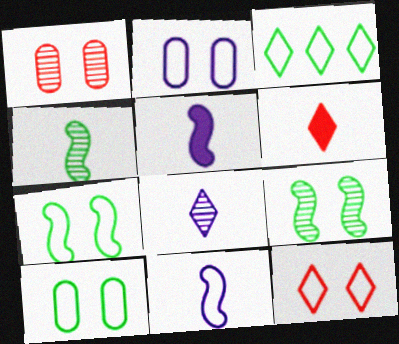[[1, 3, 5], 
[2, 7, 12]]